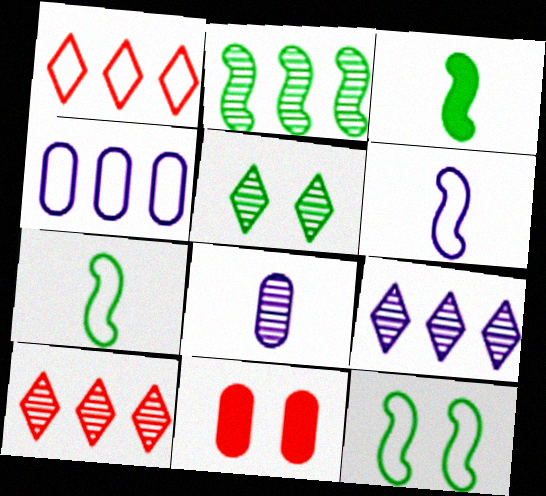[[2, 3, 12], 
[7, 9, 11]]